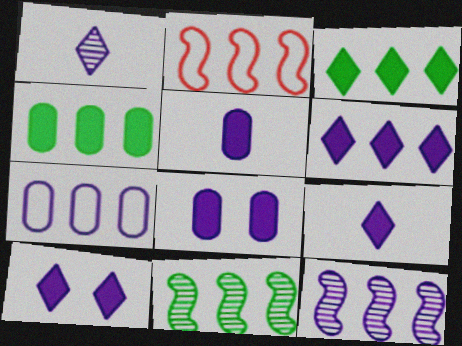[[6, 7, 12], 
[6, 9, 10]]